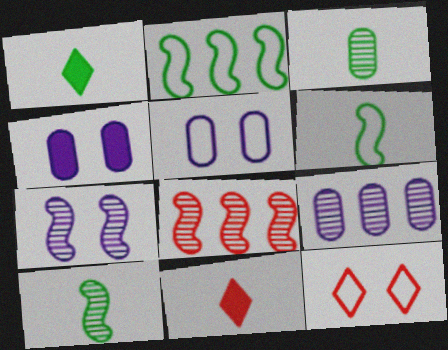[[1, 3, 6], 
[1, 5, 8], 
[7, 8, 10]]